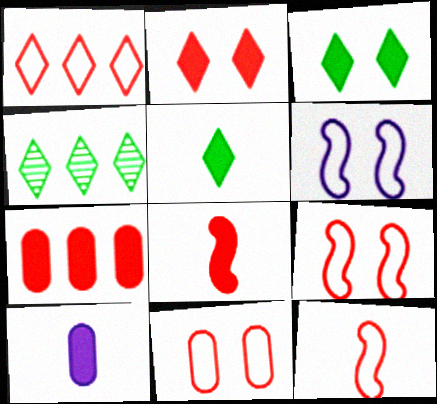[[1, 11, 12], 
[2, 7, 8], 
[4, 9, 10], 
[5, 8, 10]]